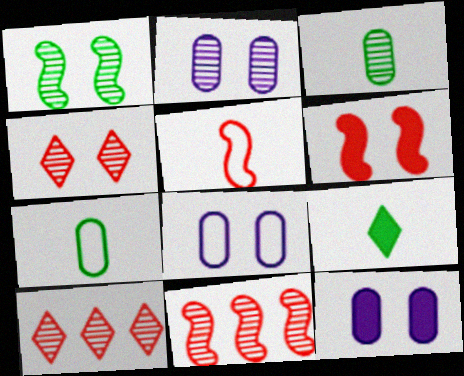[[1, 2, 4], 
[2, 8, 12], 
[5, 6, 11], 
[8, 9, 11]]